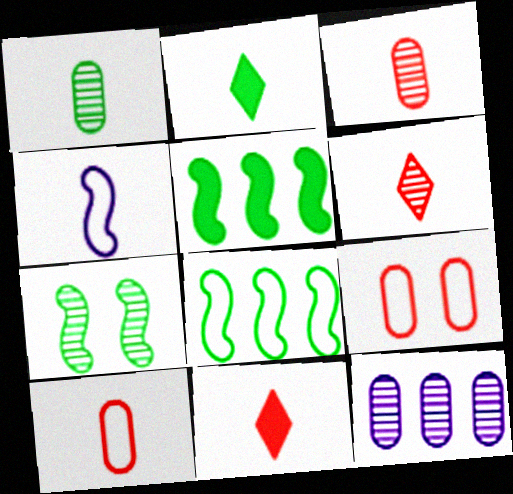[[1, 4, 11], 
[2, 3, 4], 
[6, 7, 12]]